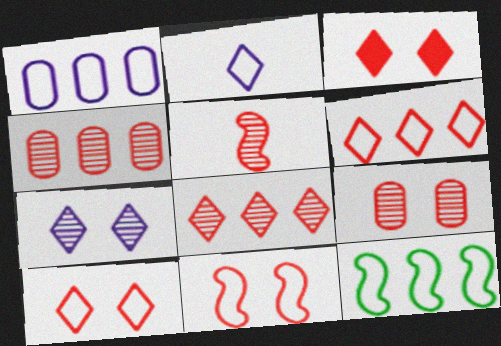[[1, 6, 12], 
[3, 9, 11], 
[5, 8, 9]]